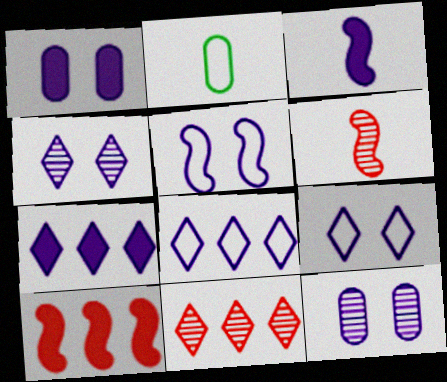[[1, 3, 7], 
[1, 4, 5], 
[2, 4, 10], 
[3, 8, 12]]